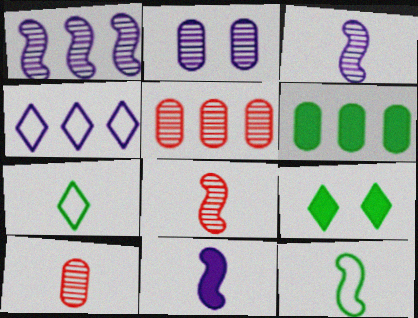[[2, 4, 11], 
[7, 10, 11], 
[8, 11, 12]]